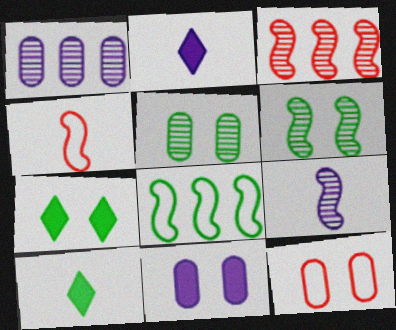[[1, 4, 7], 
[3, 6, 9], 
[5, 8, 10], 
[5, 11, 12]]